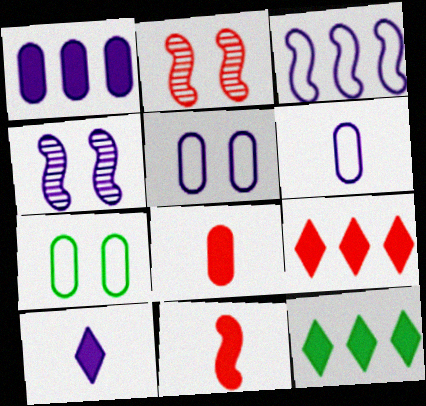[[2, 6, 12]]